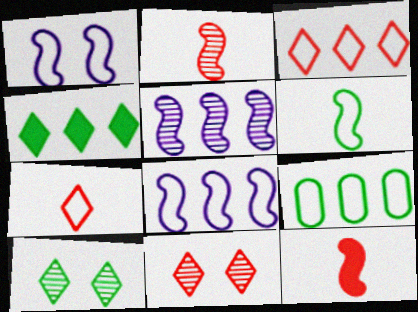[[1, 7, 9], 
[3, 8, 9]]